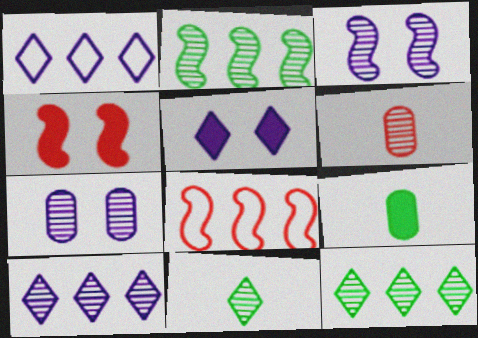[[3, 6, 12]]